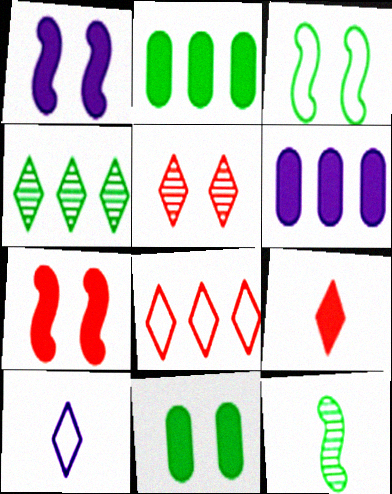[[1, 2, 9], 
[5, 8, 9]]